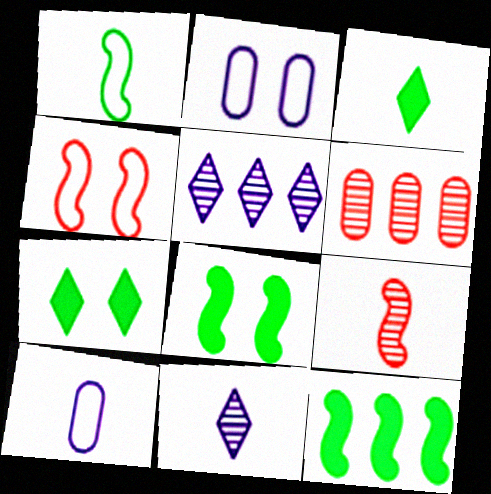[[3, 9, 10]]